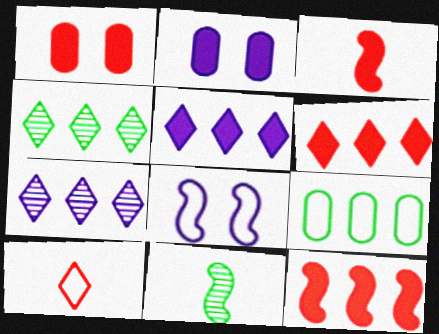[[1, 3, 6], 
[7, 9, 12], 
[8, 9, 10], 
[8, 11, 12]]